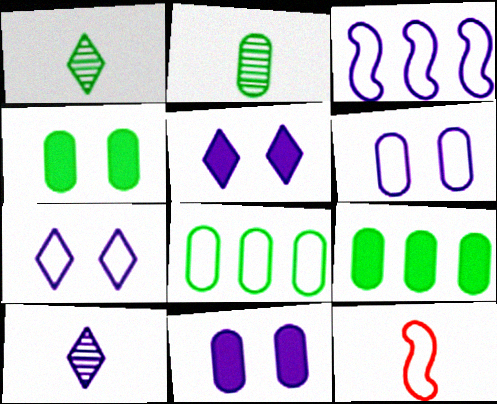[[2, 4, 8], 
[3, 10, 11], 
[7, 8, 12]]